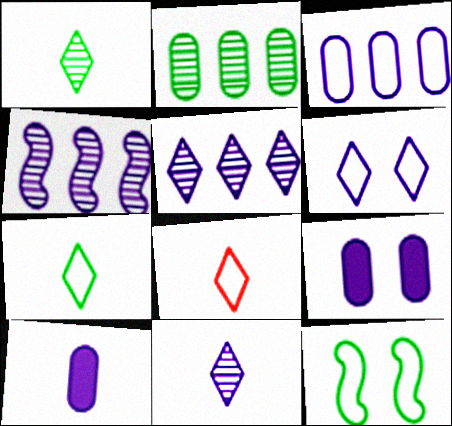[[3, 8, 12], 
[4, 6, 10]]